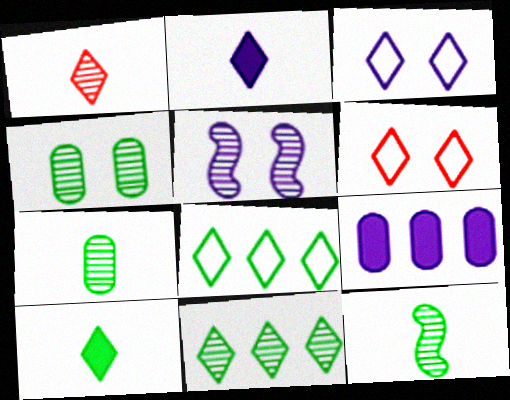[[2, 6, 11], 
[4, 11, 12], 
[6, 9, 12]]